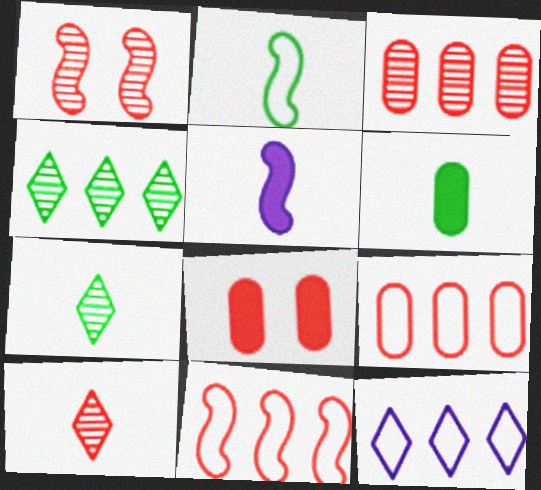[[1, 3, 10], 
[1, 6, 12], 
[2, 6, 7], 
[8, 10, 11]]